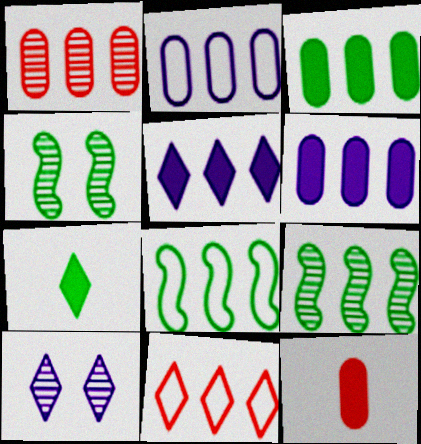[[1, 2, 3], 
[1, 5, 8], 
[2, 8, 11], 
[6, 9, 11], 
[7, 10, 11], 
[8, 10, 12]]